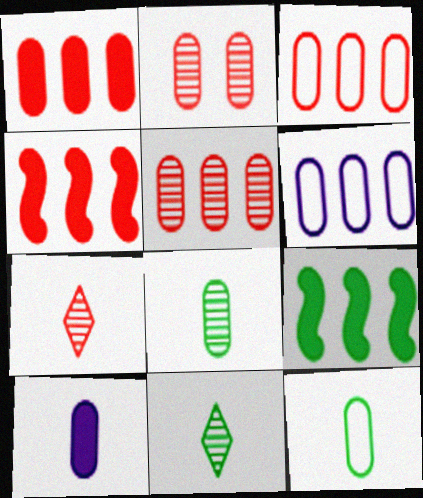[[1, 3, 5]]